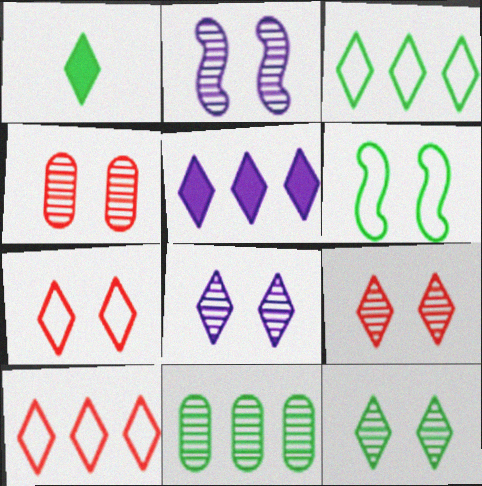[[1, 3, 12], 
[1, 6, 11], 
[1, 8, 10], 
[2, 4, 12], 
[8, 9, 12]]